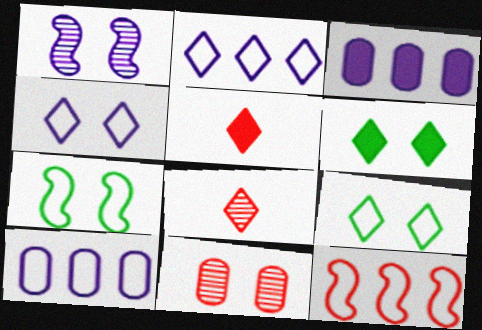[[2, 6, 8], 
[3, 7, 8], 
[5, 11, 12]]